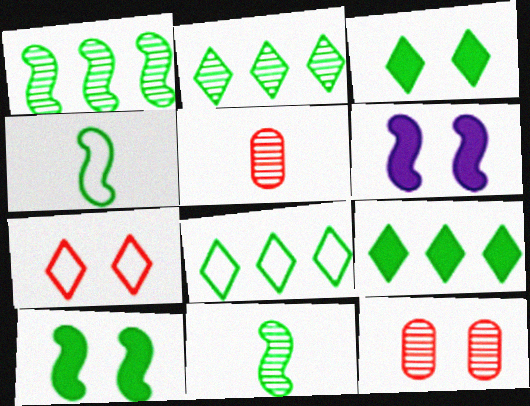[[1, 4, 10], 
[2, 8, 9], 
[5, 6, 8]]